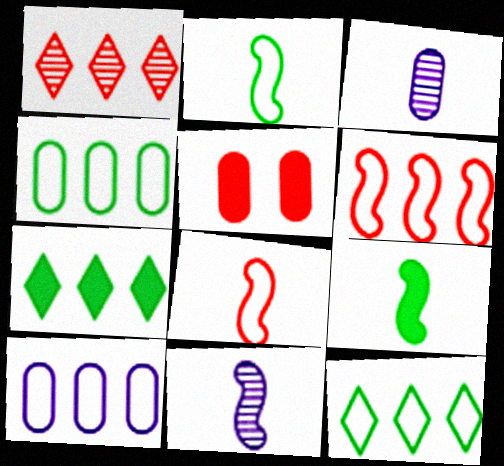[[1, 5, 8], 
[3, 4, 5], 
[5, 11, 12], 
[6, 10, 12], 
[8, 9, 11]]